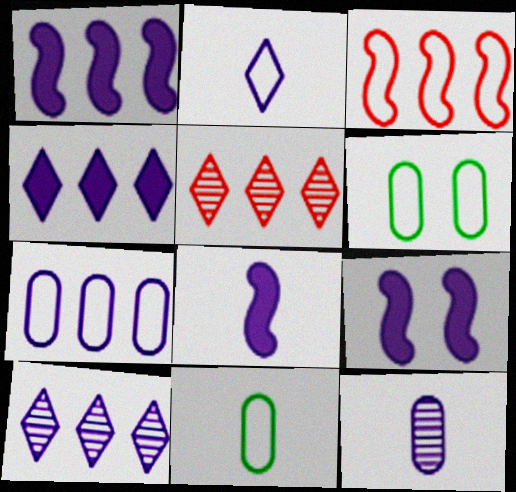[[1, 7, 10], 
[1, 8, 9], 
[2, 3, 6], 
[2, 8, 12], 
[5, 6, 8], 
[5, 9, 11]]